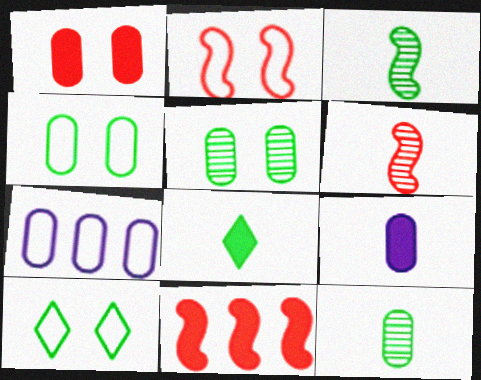[[1, 7, 12], 
[2, 6, 11]]